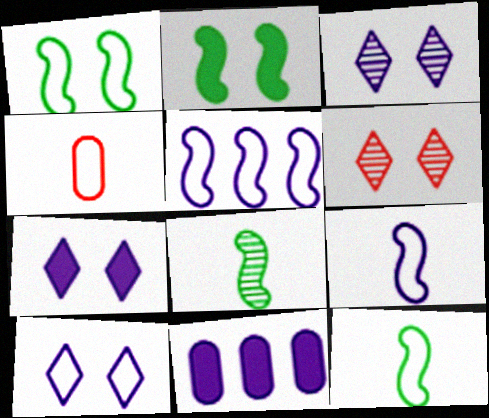[[3, 7, 10], 
[3, 9, 11], 
[6, 11, 12]]